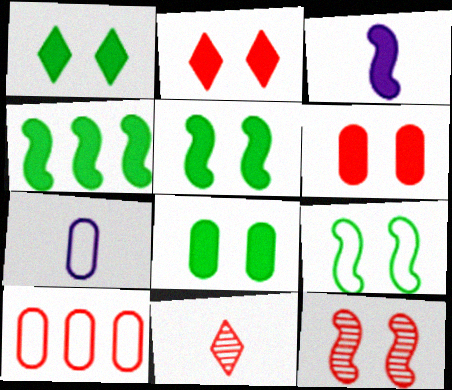[[1, 5, 8]]